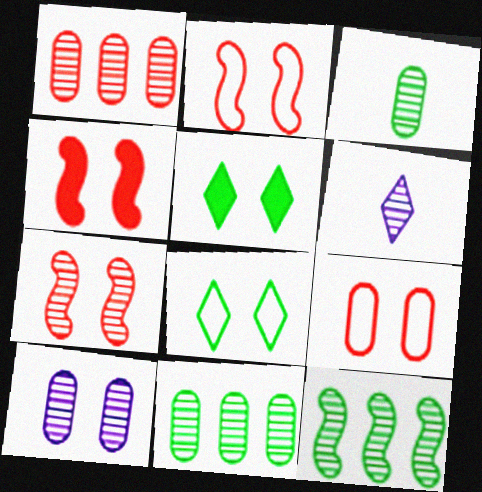[[1, 3, 10], 
[2, 4, 7], 
[2, 5, 10], 
[4, 8, 10], 
[6, 7, 11]]